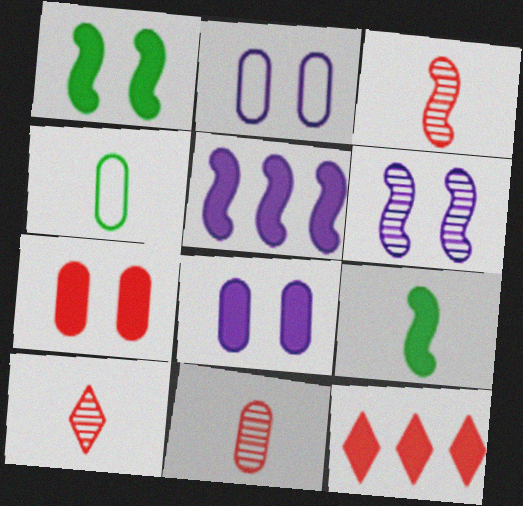[[3, 10, 11], 
[4, 6, 12], 
[8, 9, 12]]